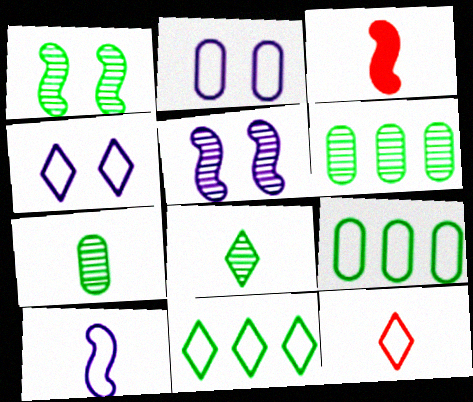[[1, 6, 8], 
[3, 4, 6], 
[4, 11, 12]]